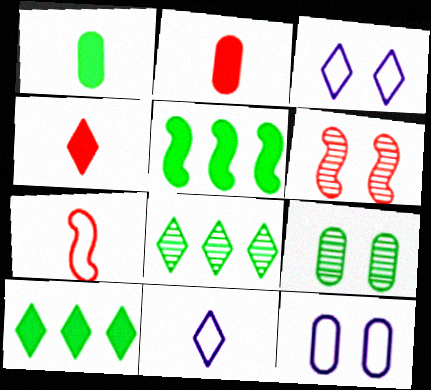[[3, 4, 8]]